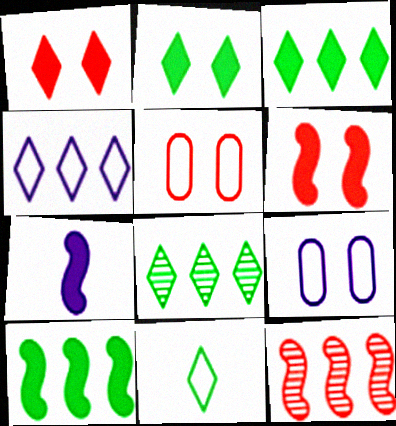[[2, 8, 11], 
[5, 7, 8], 
[6, 7, 10]]